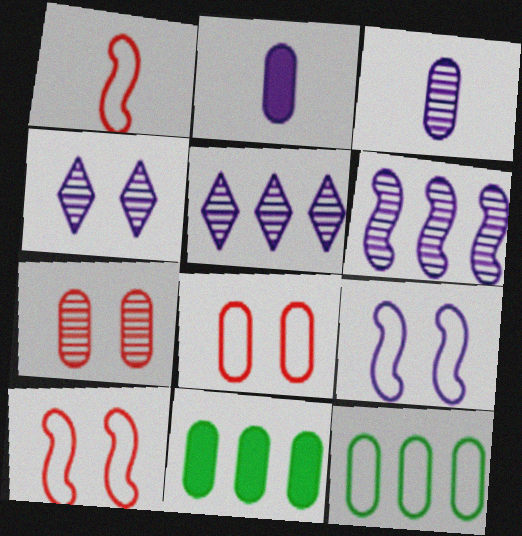[[1, 4, 11], 
[2, 5, 9], 
[2, 7, 12], 
[3, 4, 6], 
[3, 8, 11]]